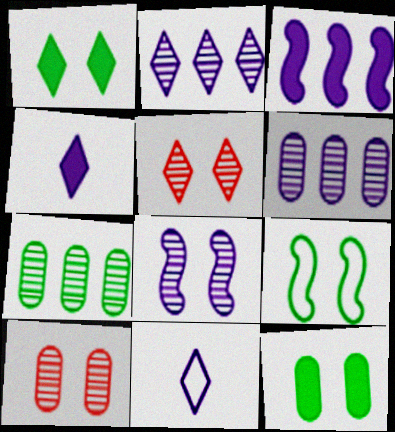[]